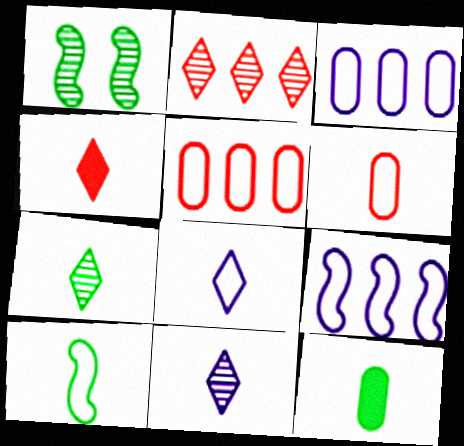[[1, 3, 4], 
[4, 7, 8], 
[6, 8, 10], 
[7, 10, 12]]